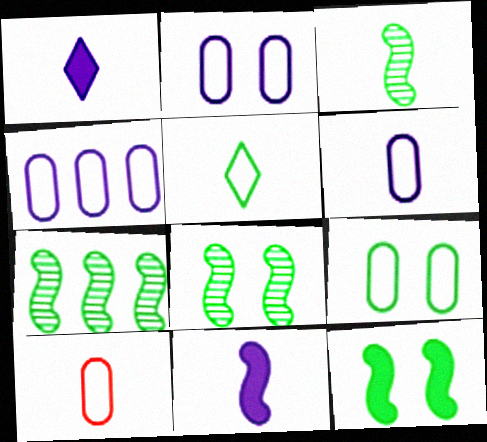[[1, 3, 10], 
[2, 4, 6], 
[3, 7, 8], 
[4, 9, 10]]